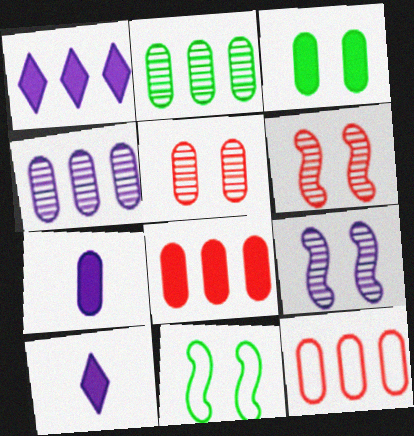[[3, 7, 8]]